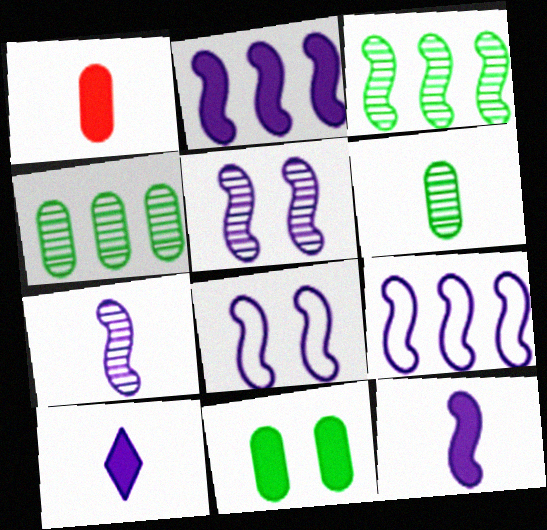[[2, 7, 8], 
[5, 9, 12]]